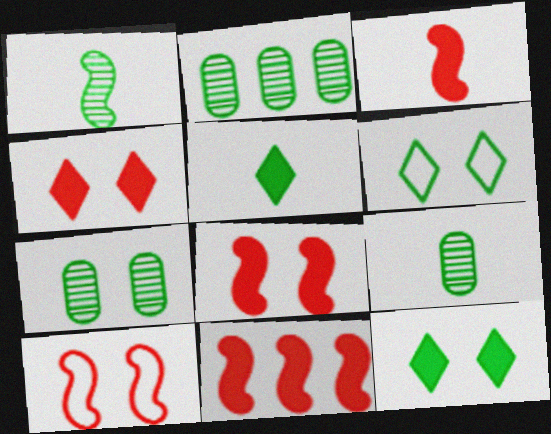[[2, 7, 9], 
[3, 8, 11]]